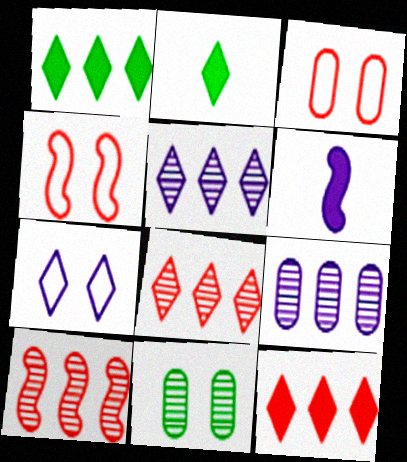[[2, 4, 9], 
[2, 7, 8], 
[6, 7, 9]]